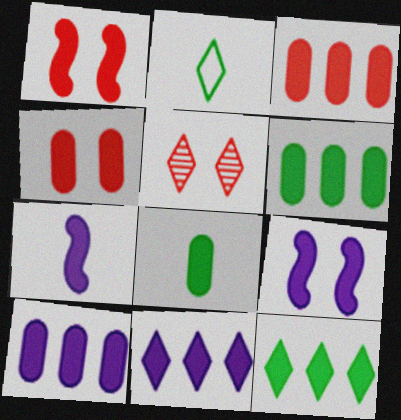[[1, 8, 11], 
[2, 5, 11], 
[3, 6, 10], 
[4, 7, 12], 
[4, 8, 10]]